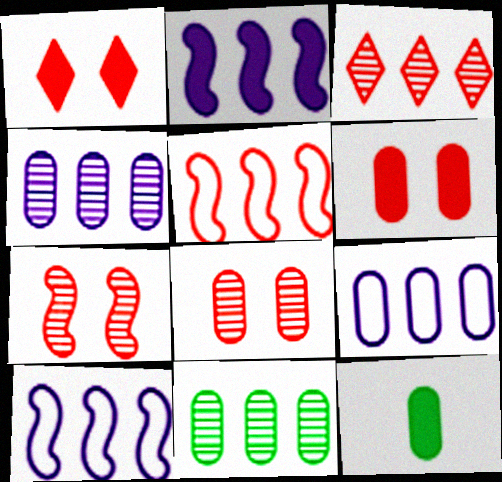[[1, 2, 12], 
[8, 9, 12]]